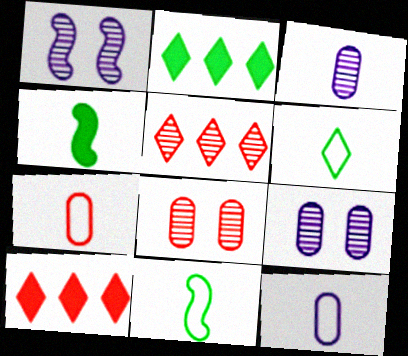[[1, 2, 7], 
[9, 10, 11]]